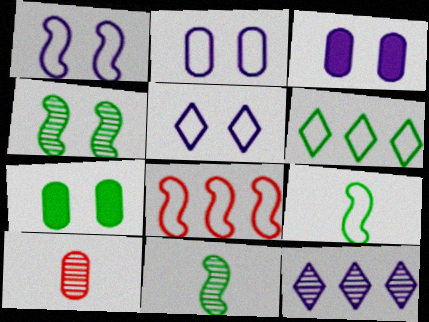[[1, 2, 5], 
[1, 8, 9], 
[4, 10, 12], 
[6, 7, 11]]